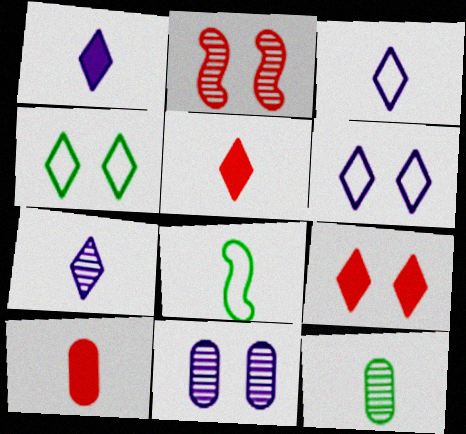[[1, 3, 7], 
[7, 8, 10]]